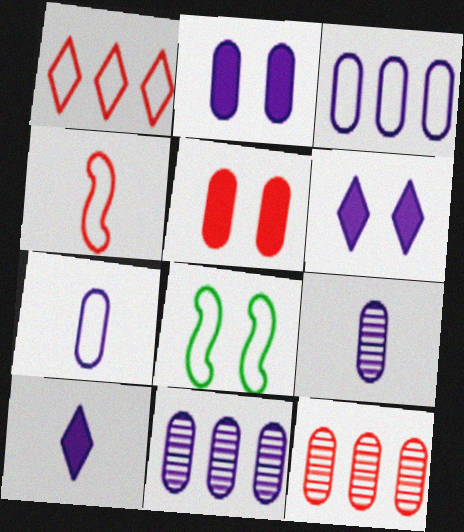[[1, 7, 8], 
[2, 3, 9], 
[2, 7, 11], 
[8, 10, 12]]